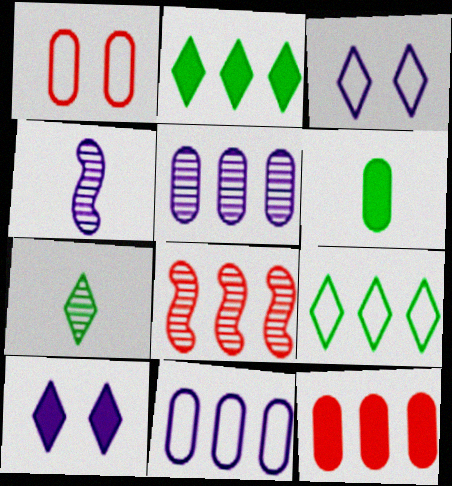[[1, 2, 4], 
[1, 5, 6], 
[2, 8, 11], 
[3, 6, 8], 
[4, 10, 11]]